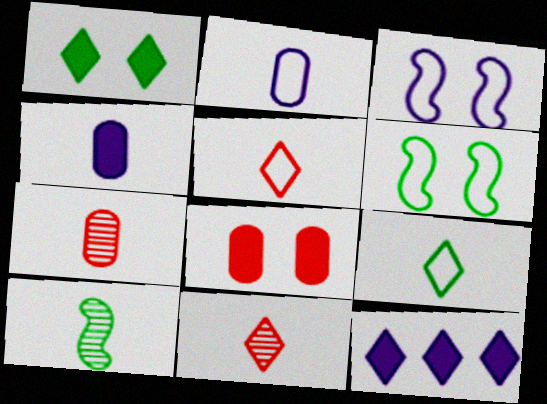[[4, 5, 10], 
[6, 7, 12]]